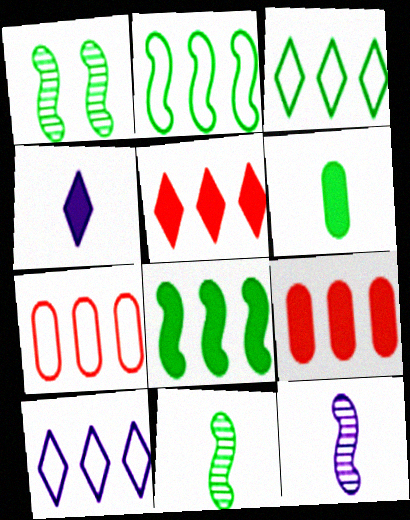[[1, 3, 6], 
[1, 4, 7], 
[2, 7, 10]]